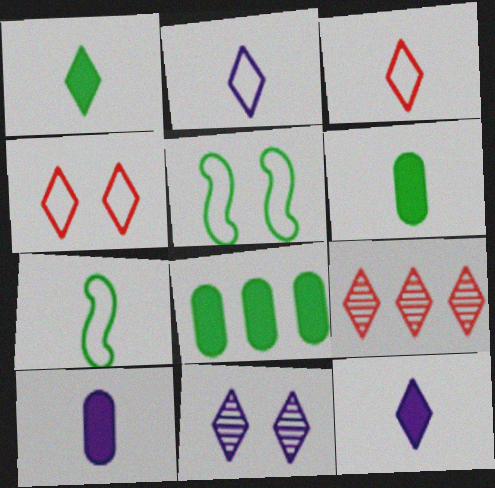[[5, 9, 10]]